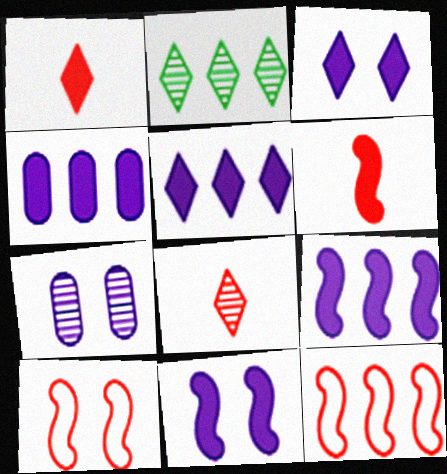[[2, 4, 12], 
[4, 5, 9]]